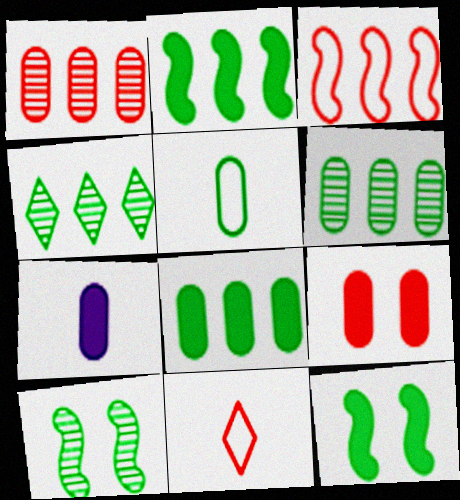[[4, 5, 12], 
[7, 8, 9]]